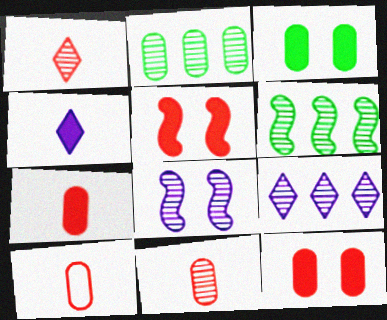[[1, 2, 8], 
[7, 10, 11]]